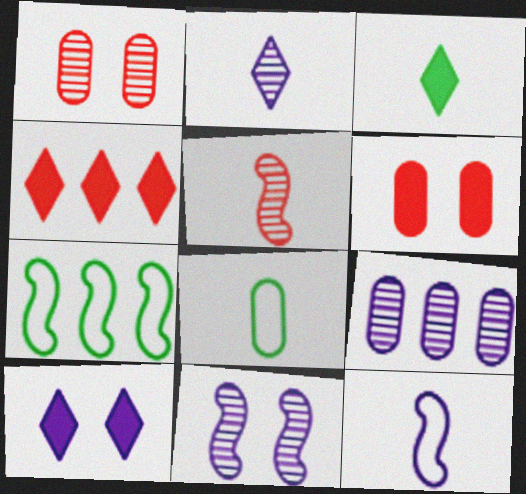[[2, 6, 7], 
[2, 9, 11], 
[3, 4, 10], 
[4, 7, 9], 
[4, 8, 11], 
[6, 8, 9], 
[9, 10, 12]]